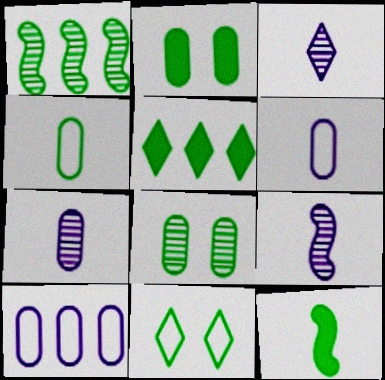[[2, 5, 12], 
[3, 7, 9]]